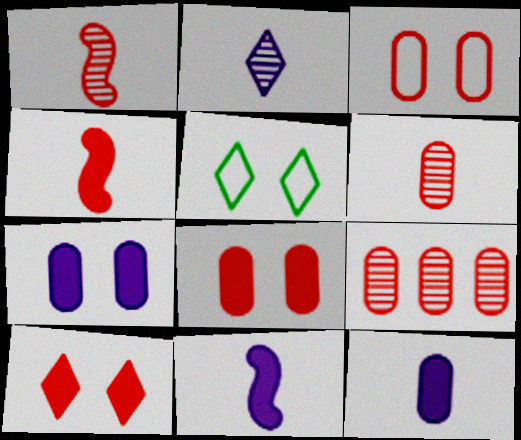[[5, 9, 11]]